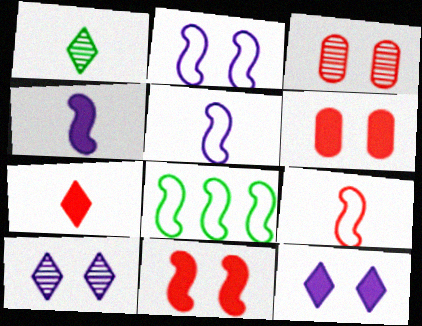[[2, 8, 9]]